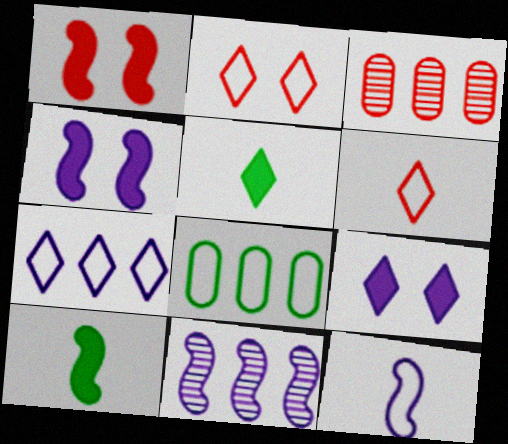[[1, 3, 6], 
[2, 8, 12], 
[4, 11, 12]]